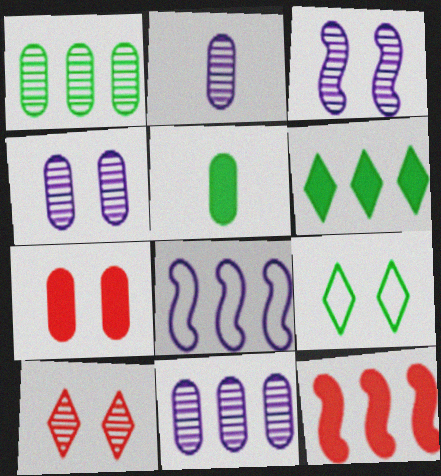[[2, 4, 11], 
[2, 9, 12], 
[3, 7, 9], 
[5, 8, 10]]